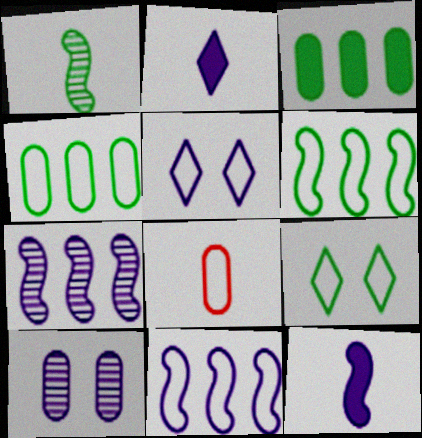[[1, 2, 8], 
[1, 3, 9], 
[2, 10, 11], 
[3, 8, 10], 
[5, 6, 8], 
[8, 9, 11]]